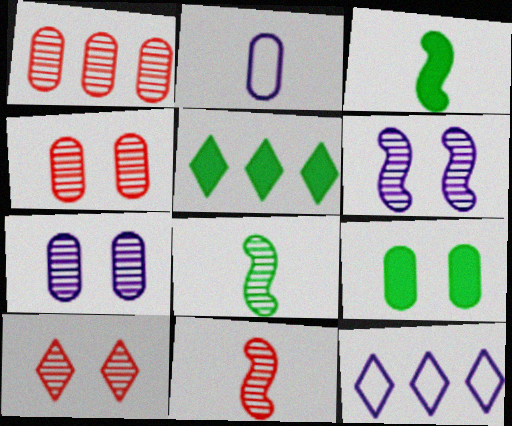[[1, 2, 9], 
[1, 10, 11], 
[3, 4, 12], 
[3, 5, 9], 
[9, 11, 12]]